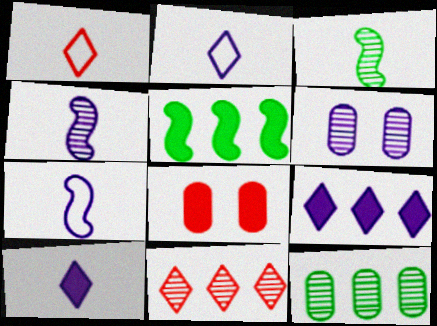[[1, 5, 6], 
[3, 6, 11], 
[5, 8, 10], 
[6, 7, 9]]